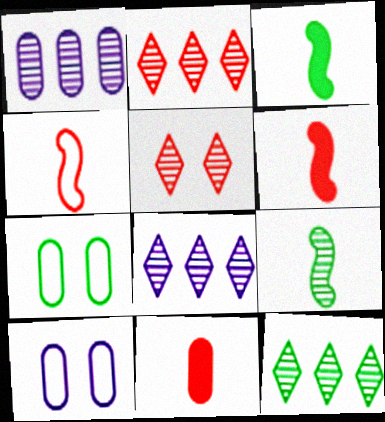[[1, 5, 9], 
[1, 7, 11], 
[2, 3, 10], 
[2, 8, 12], 
[3, 7, 12], 
[6, 7, 8], 
[6, 10, 12]]